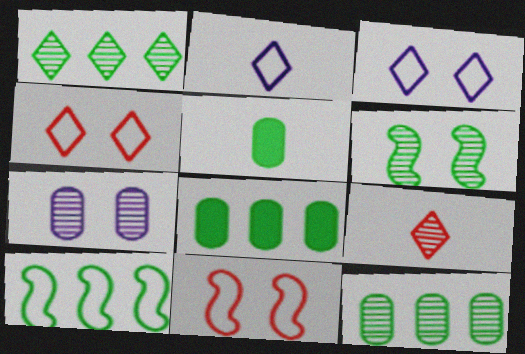[[1, 8, 10]]